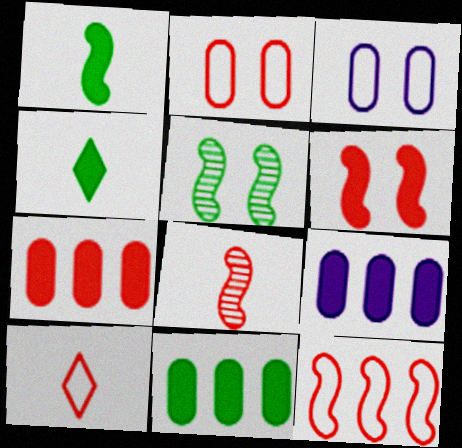[[2, 10, 12], 
[4, 6, 9], 
[5, 9, 10], 
[6, 8, 12], 
[7, 9, 11]]